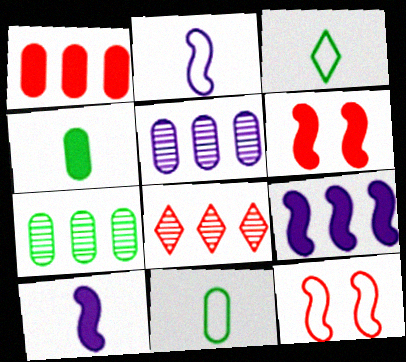[[3, 5, 6]]